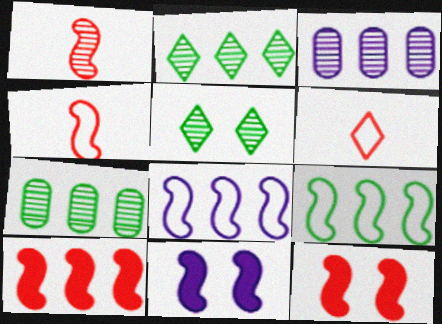[[1, 3, 5], 
[1, 9, 11], 
[6, 7, 11]]